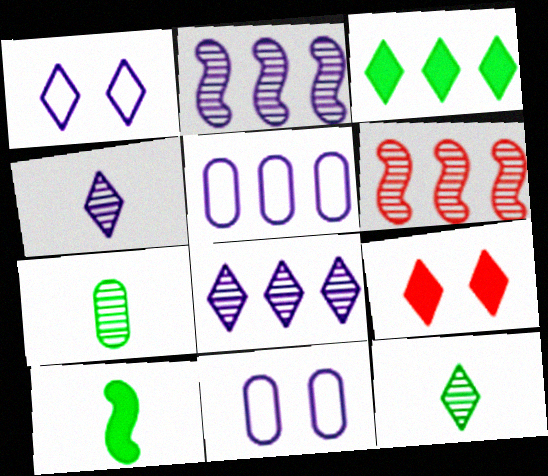[[3, 5, 6]]